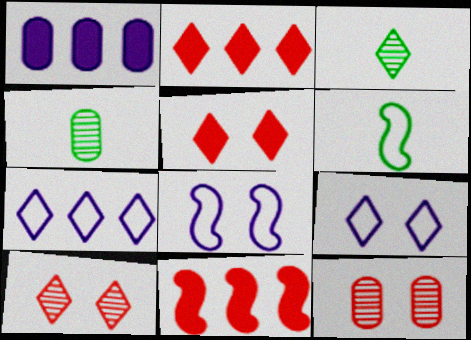[[1, 6, 10], 
[2, 3, 9], 
[2, 4, 8], 
[3, 5, 7], 
[4, 9, 11]]